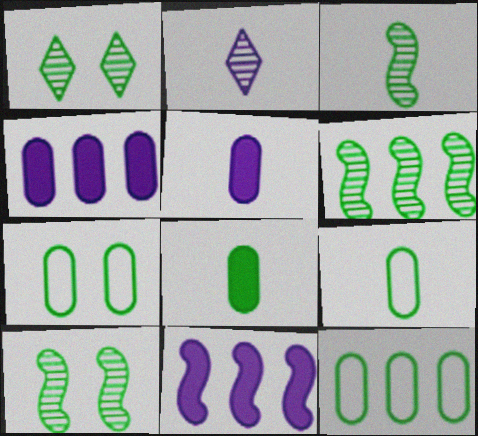[[3, 6, 10], 
[7, 9, 12]]